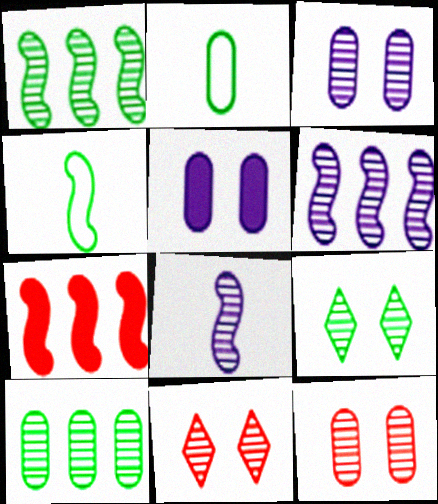[[8, 10, 11]]